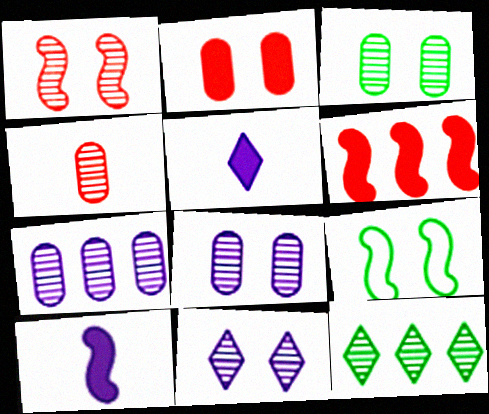[[1, 3, 11], 
[2, 9, 11], 
[3, 4, 7]]